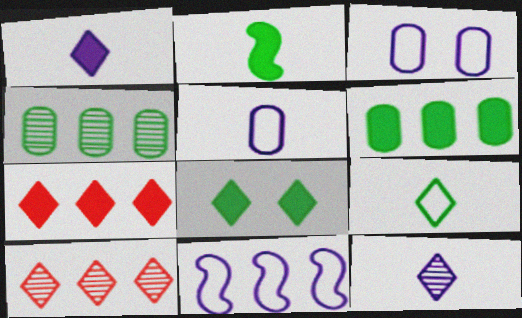[[1, 7, 8], 
[2, 3, 10], 
[2, 6, 8], 
[4, 7, 11], 
[6, 10, 11]]